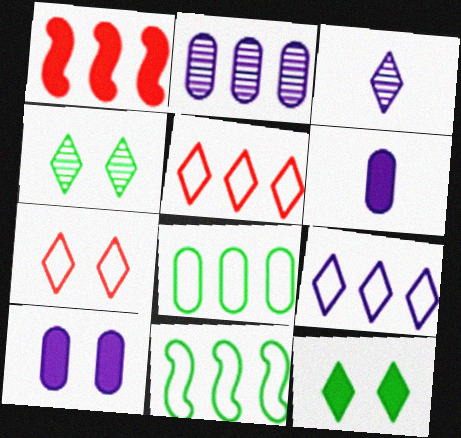[[1, 6, 12], 
[3, 5, 12]]